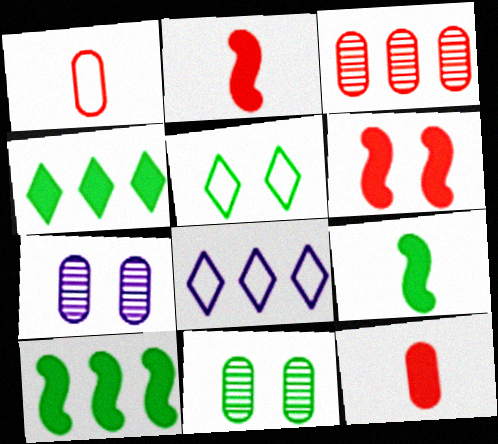[[2, 8, 11], 
[3, 8, 10], 
[5, 6, 7]]